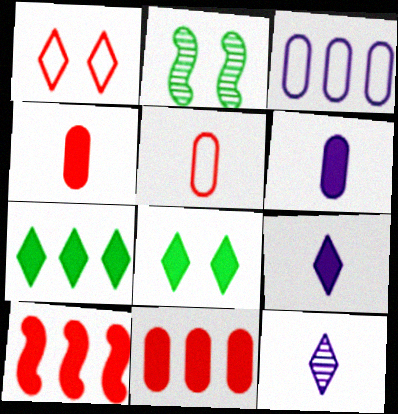[[1, 7, 12], 
[6, 8, 10]]